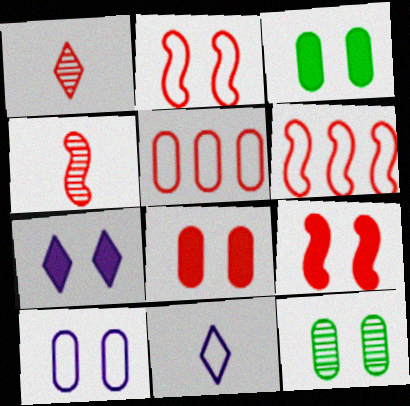[[1, 5, 9], 
[1, 6, 8], 
[2, 7, 12], 
[3, 7, 9], 
[4, 6, 9], 
[8, 10, 12]]